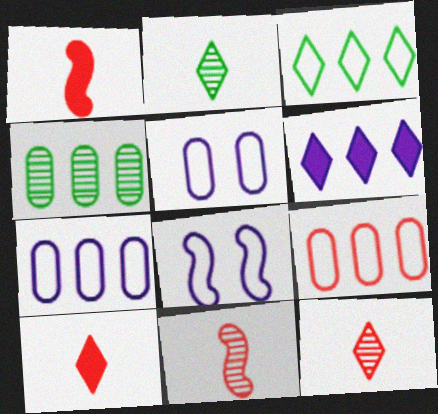[[4, 8, 10]]